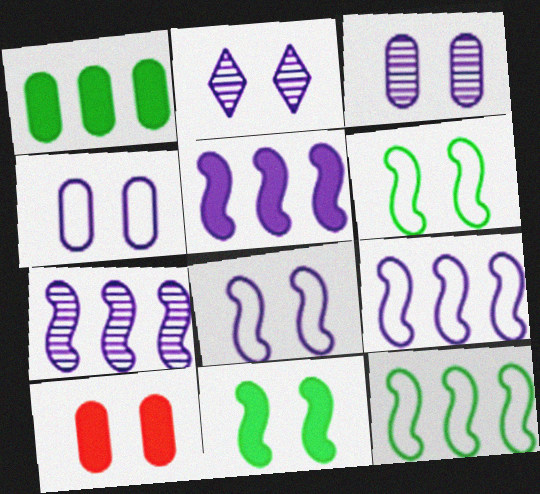[[2, 6, 10], 
[5, 7, 9]]